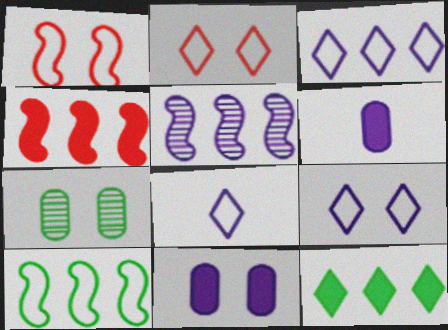[[3, 8, 9], 
[4, 5, 10], 
[4, 7, 8], 
[5, 6, 9], 
[5, 8, 11]]